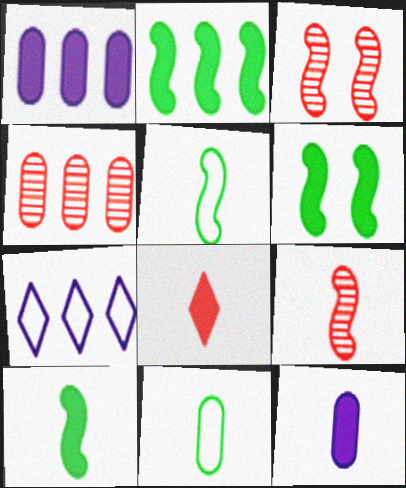[[1, 6, 8], 
[2, 4, 7], 
[2, 6, 10], 
[8, 10, 12]]